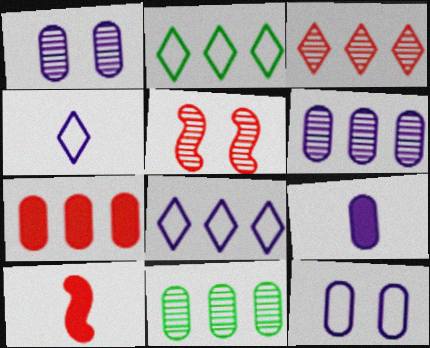[[1, 2, 10], 
[2, 5, 9], 
[6, 9, 12]]